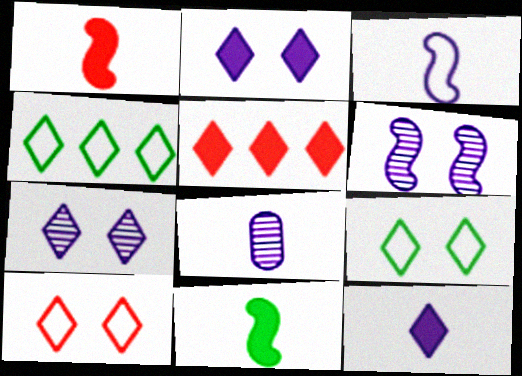[[3, 8, 12]]